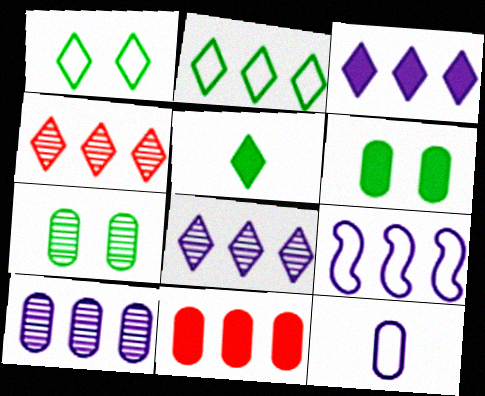[[2, 3, 4], 
[3, 9, 10], 
[7, 11, 12]]